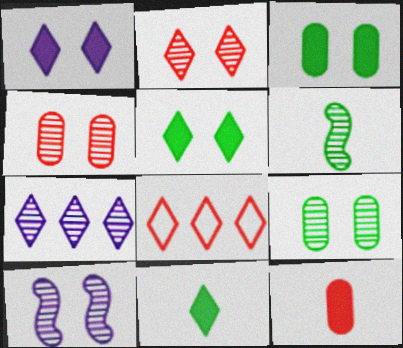[[2, 9, 10], 
[4, 6, 7]]